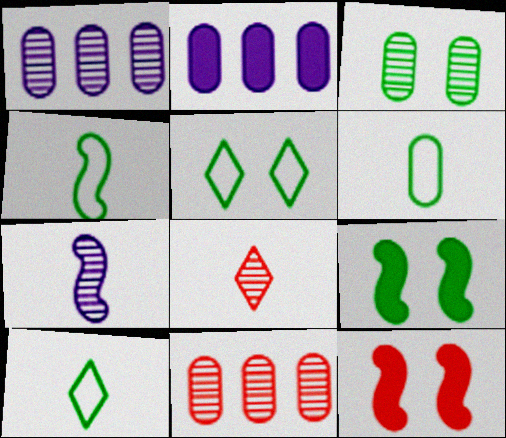[[1, 10, 12], 
[3, 5, 9], 
[4, 6, 10]]